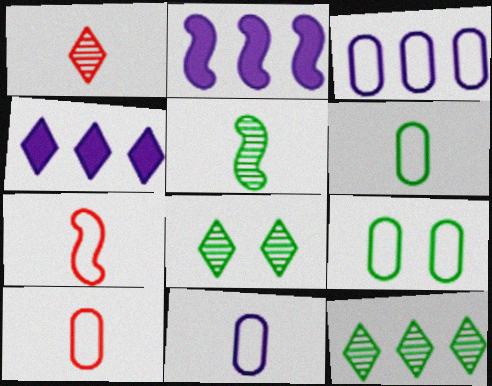[[1, 2, 9], 
[2, 8, 10], 
[3, 9, 10], 
[6, 10, 11]]